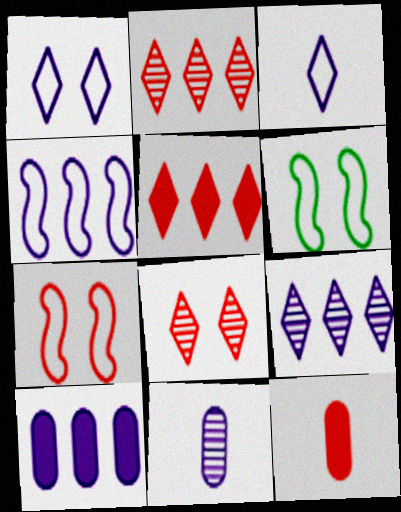[[2, 7, 12], 
[4, 9, 10], 
[5, 6, 11], 
[6, 9, 12]]